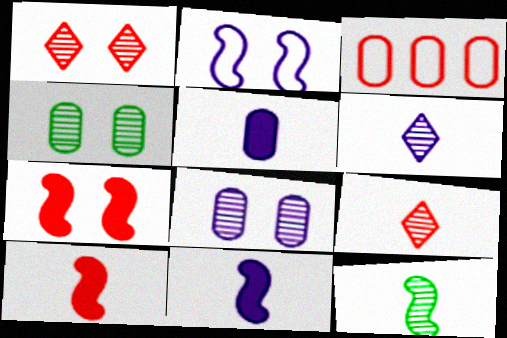[[1, 3, 10], 
[3, 4, 5], 
[3, 7, 9]]